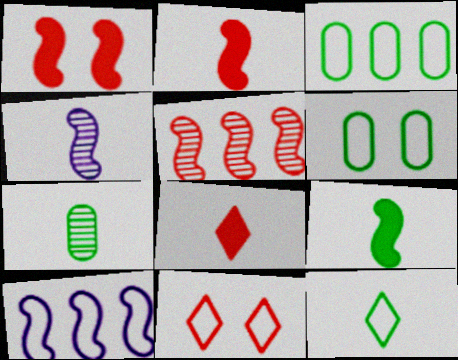[[7, 9, 12]]